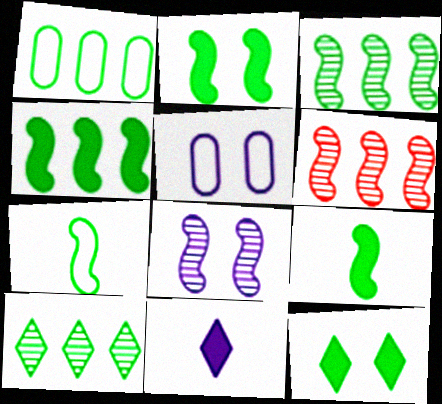[[1, 4, 10], 
[2, 3, 7], 
[2, 4, 9]]